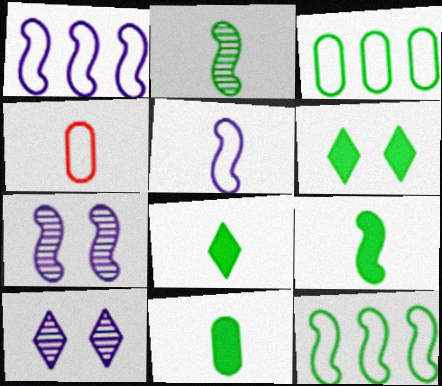[[2, 3, 6], 
[8, 9, 11]]